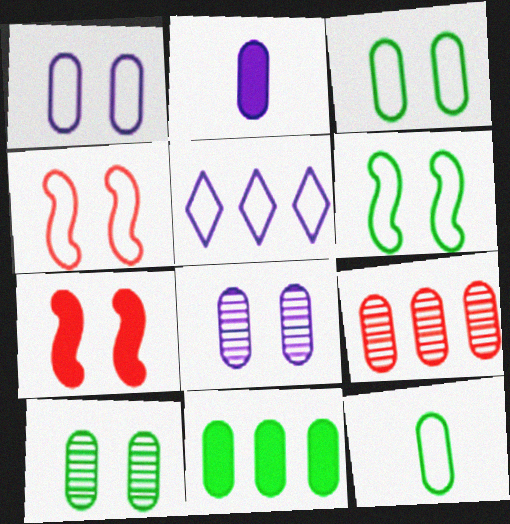[[2, 3, 9], 
[4, 5, 12], 
[10, 11, 12]]